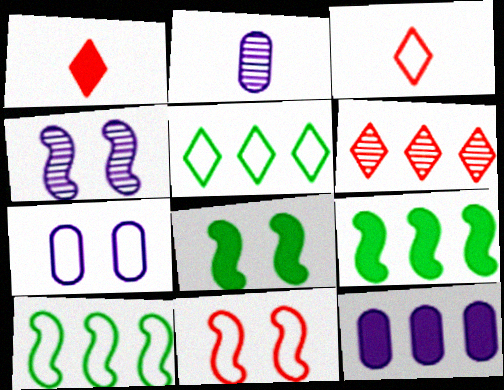[[1, 8, 12], 
[2, 7, 12], 
[3, 7, 10], 
[4, 8, 11], 
[6, 10, 12]]